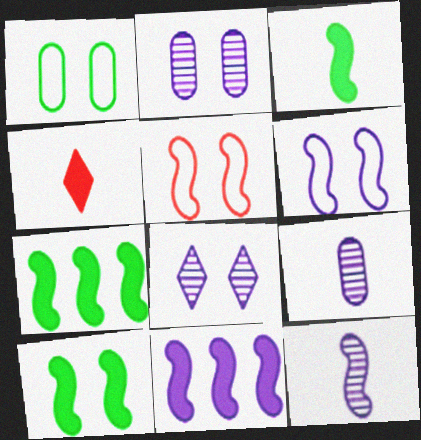[[3, 7, 10], 
[5, 7, 12], 
[6, 11, 12]]